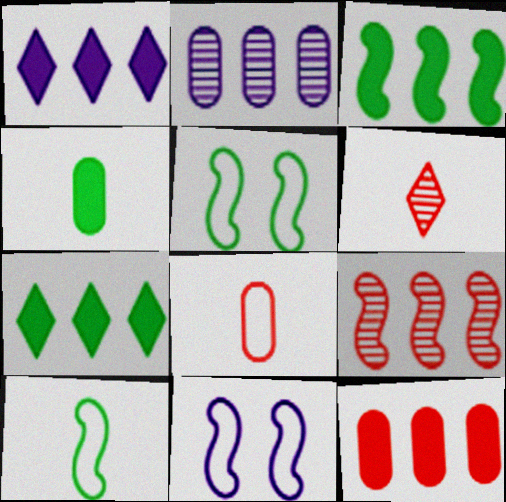[[1, 3, 12]]